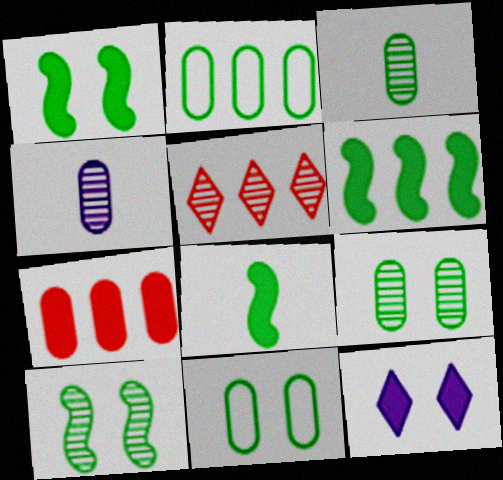[[1, 6, 8], 
[4, 5, 10], 
[4, 7, 11], 
[7, 8, 12]]